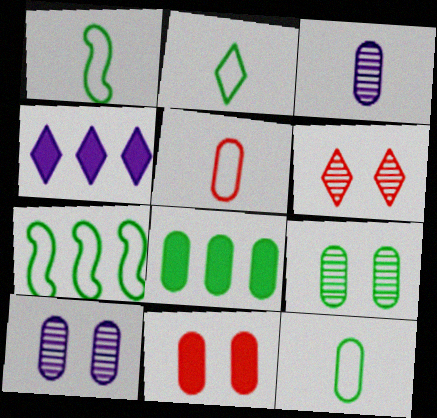[[1, 2, 12], 
[2, 4, 6], 
[5, 8, 10], 
[8, 9, 12]]